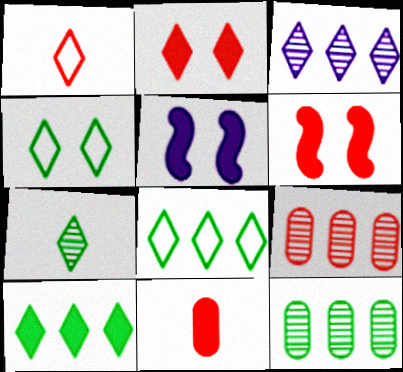[[1, 5, 12], 
[1, 6, 9], 
[4, 7, 10], 
[5, 10, 11]]